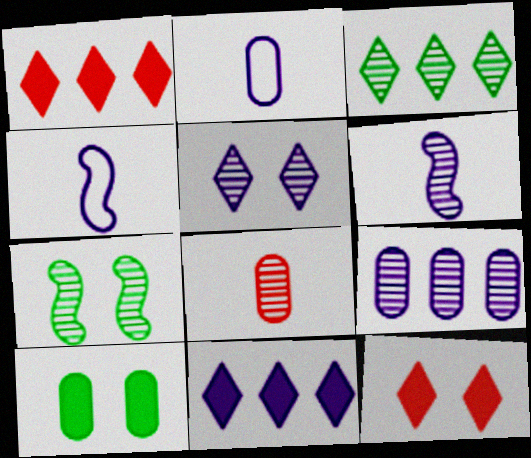[[1, 2, 7], 
[5, 6, 9]]